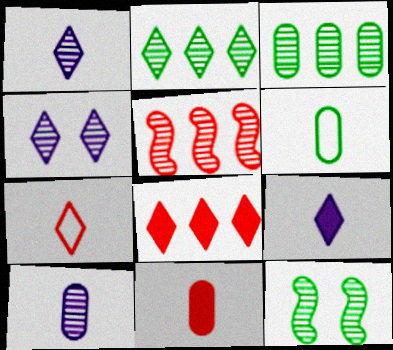[[6, 10, 11]]